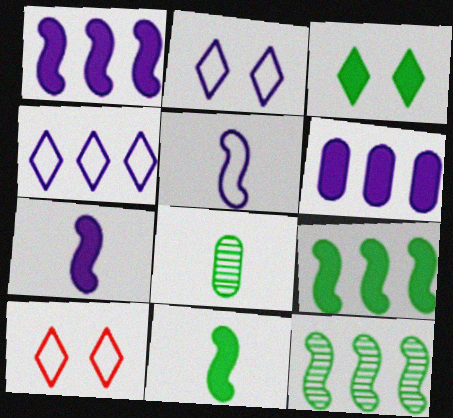[[1, 8, 10]]